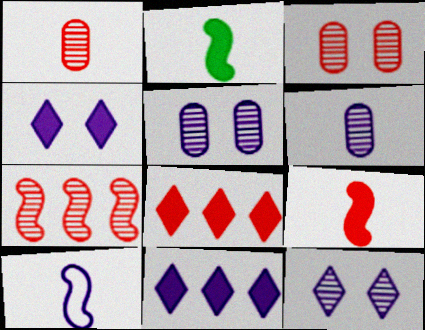[[5, 10, 11]]